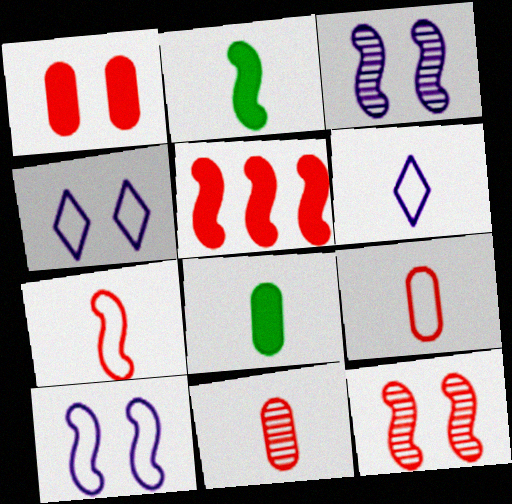[[2, 6, 11], 
[5, 7, 12]]